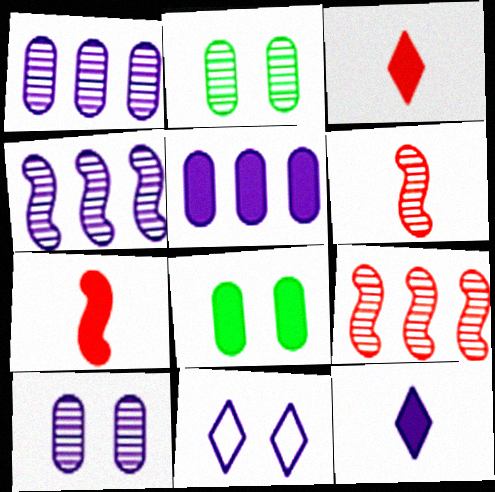[]